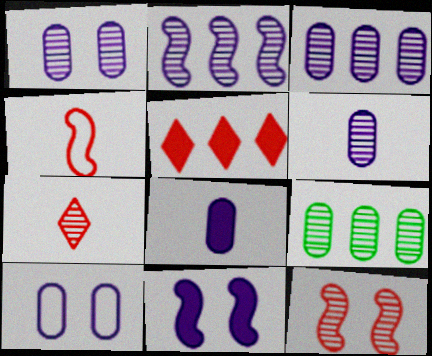[[1, 3, 6], 
[3, 8, 10]]